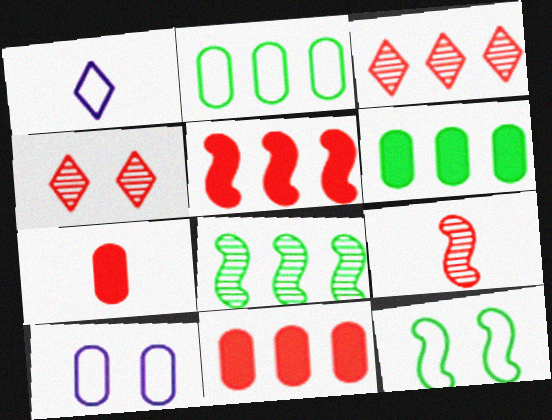[]